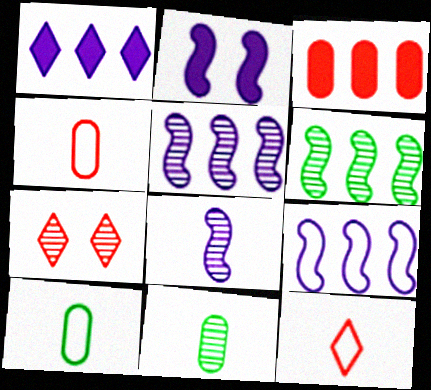[[2, 8, 9], 
[5, 7, 11]]